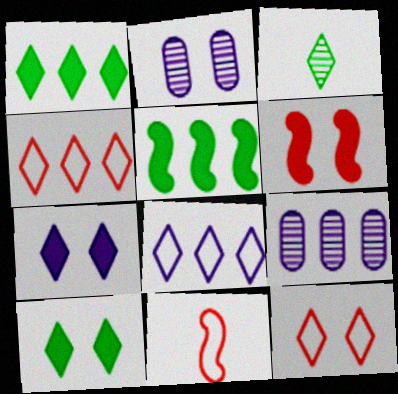[[1, 2, 11], 
[3, 4, 7], 
[4, 5, 9], 
[9, 10, 11]]